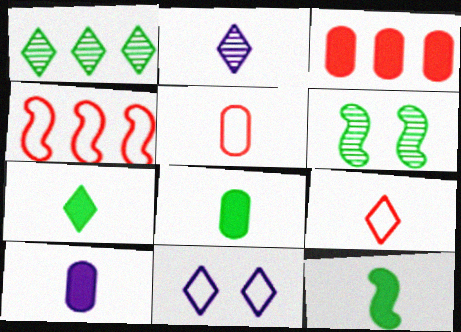[[2, 5, 12], 
[2, 7, 9], 
[7, 8, 12]]